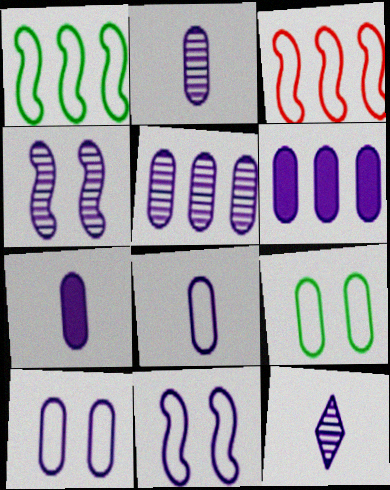[[2, 6, 10], 
[2, 7, 8], 
[4, 5, 12], 
[5, 7, 10], 
[6, 11, 12]]